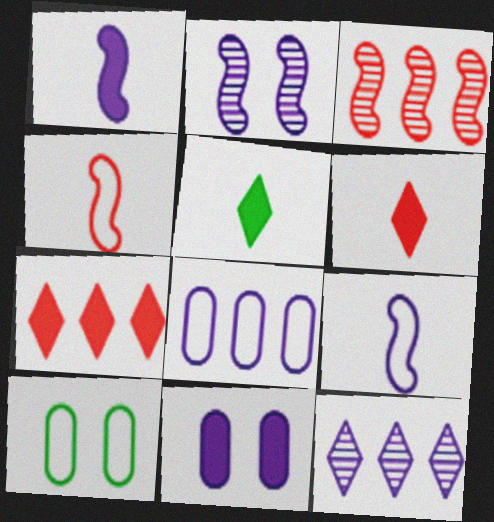[[9, 11, 12]]